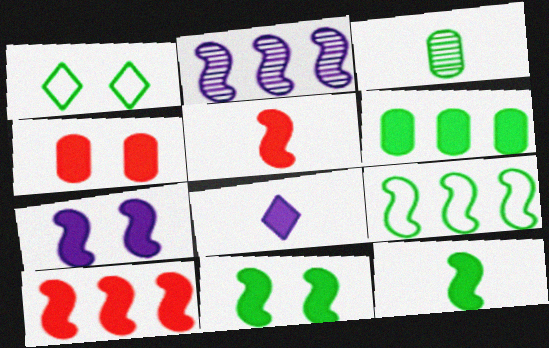[[2, 9, 10], 
[7, 10, 12]]